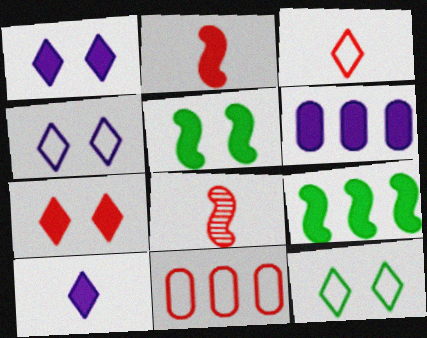[[6, 8, 12], 
[7, 8, 11]]